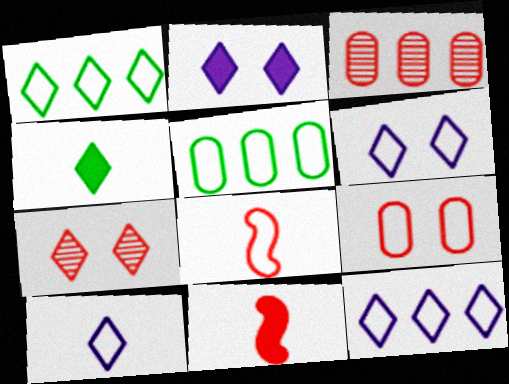[[4, 7, 12], 
[5, 6, 8], 
[6, 10, 12]]